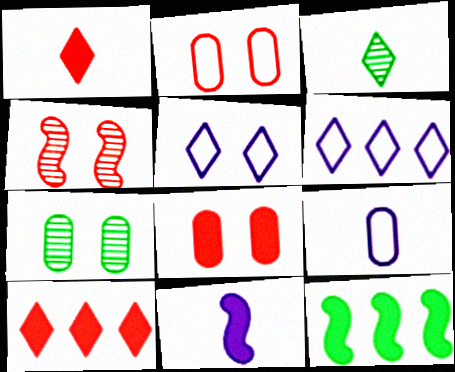[[3, 5, 10]]